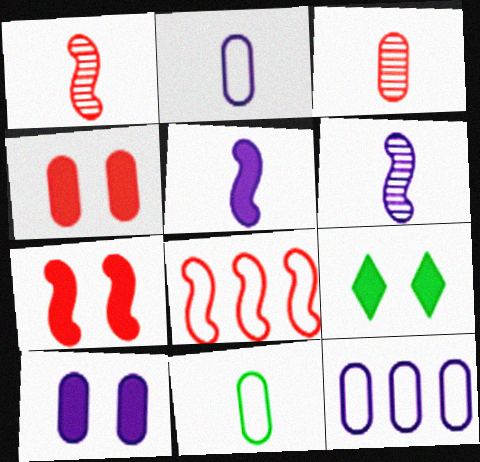[[1, 7, 8], 
[1, 9, 12], 
[7, 9, 10]]